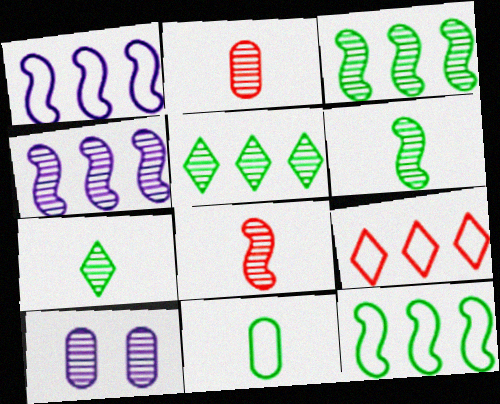[[5, 8, 10]]